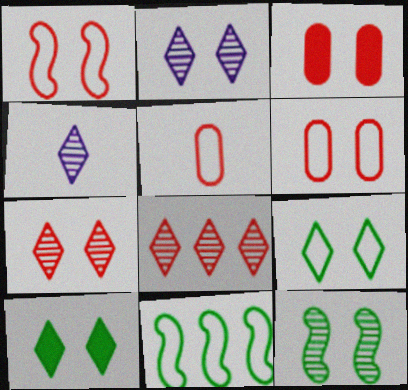[[1, 3, 7], 
[3, 4, 11]]